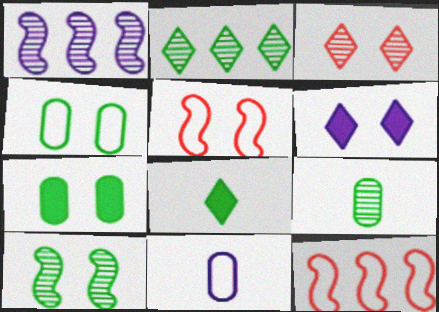[[1, 3, 9], 
[1, 6, 11], 
[2, 9, 10], 
[6, 9, 12]]